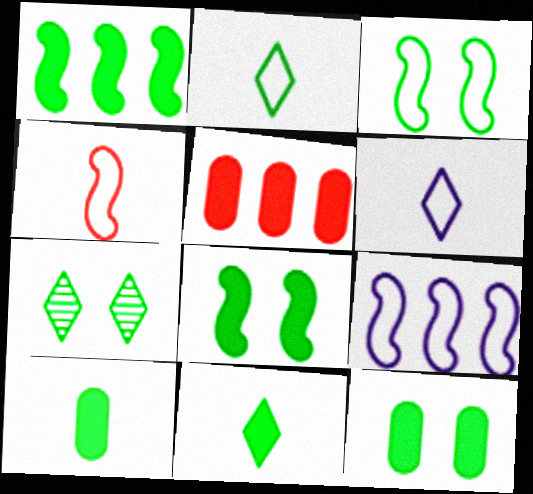[[1, 11, 12], 
[3, 4, 9], 
[3, 7, 12]]